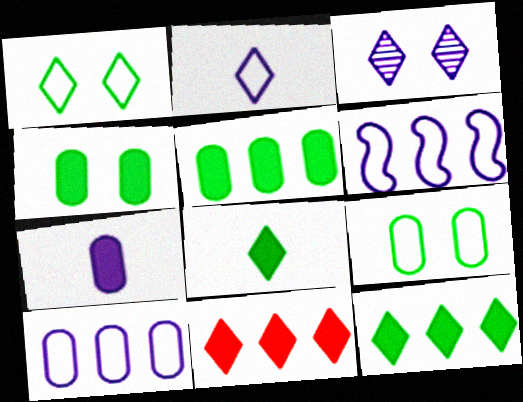[[3, 6, 7]]